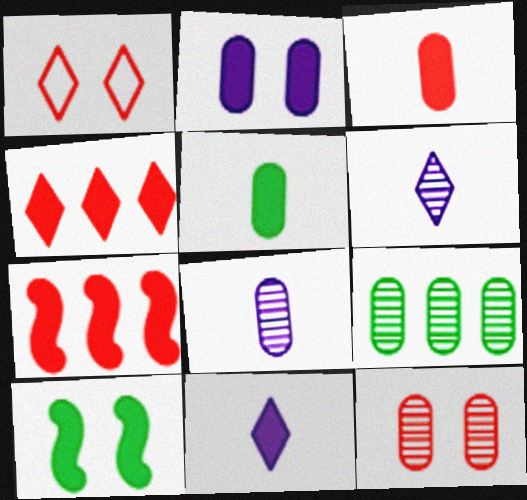[[8, 9, 12]]